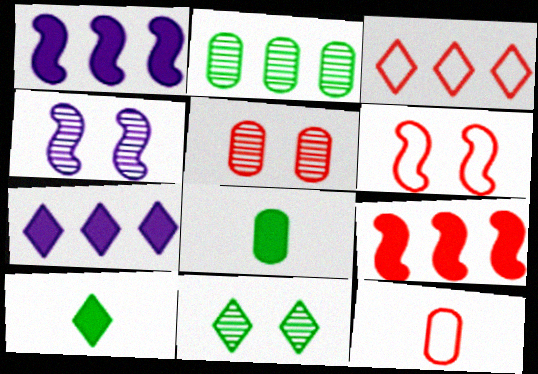[[1, 2, 3], 
[1, 11, 12], 
[3, 4, 8], 
[3, 6, 12], 
[4, 5, 11]]